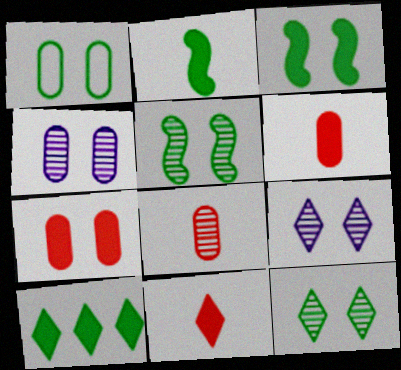[[1, 3, 12], 
[1, 4, 7]]